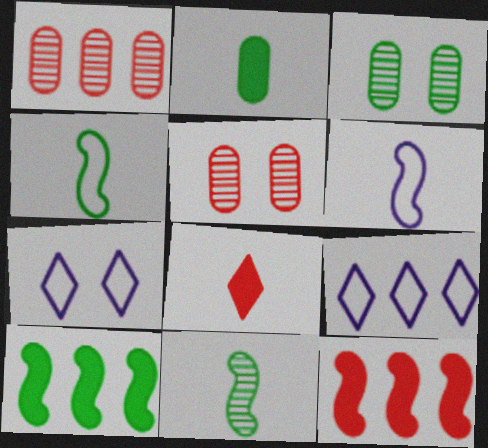[[1, 9, 10]]